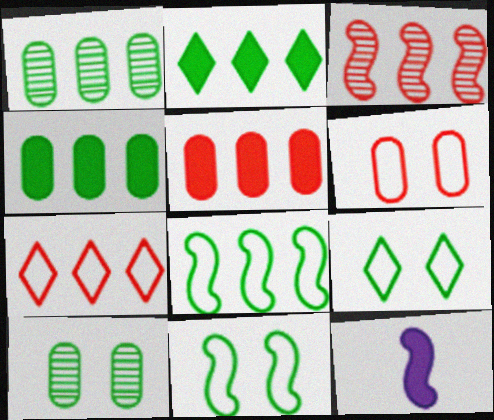[[1, 2, 8], 
[3, 5, 7], 
[3, 11, 12], 
[7, 10, 12]]